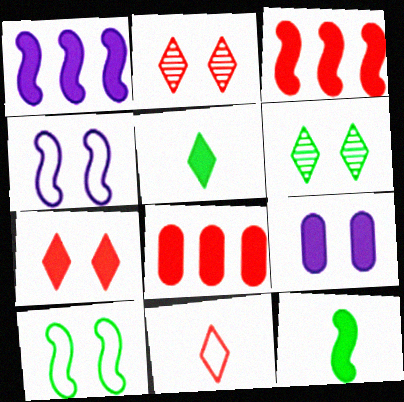[[2, 9, 10], 
[3, 5, 9]]